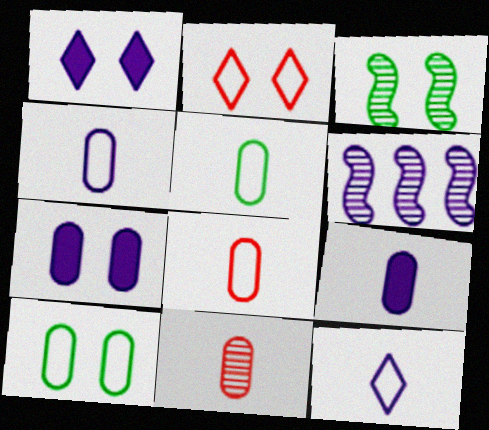[[1, 4, 6], 
[2, 3, 7], 
[4, 5, 8], 
[5, 9, 11], 
[6, 7, 12]]